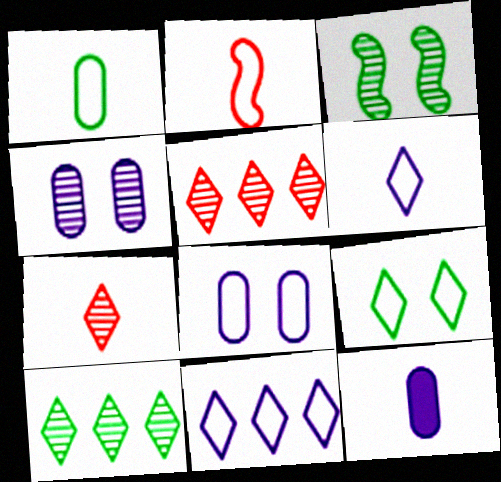[[1, 2, 6]]